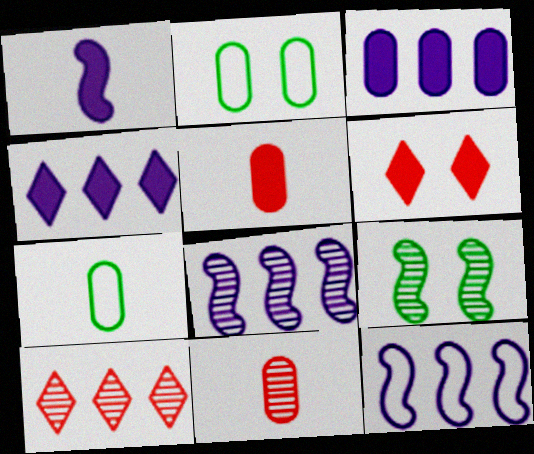[[1, 2, 10], 
[2, 3, 11], 
[6, 7, 8]]